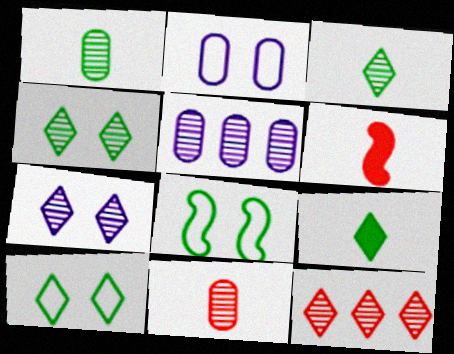[[3, 7, 12], 
[5, 6, 10]]